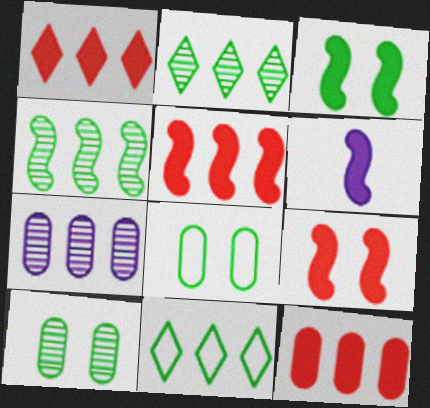[[1, 5, 12], 
[3, 5, 6], 
[5, 7, 11]]